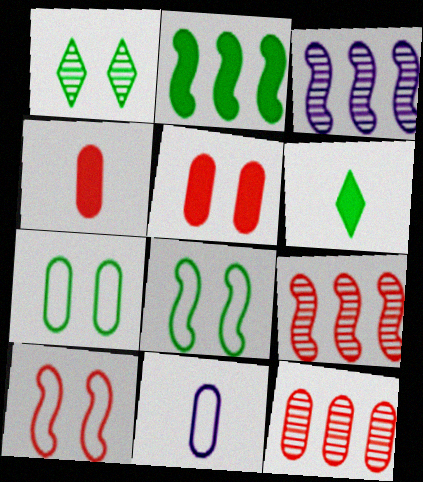[]